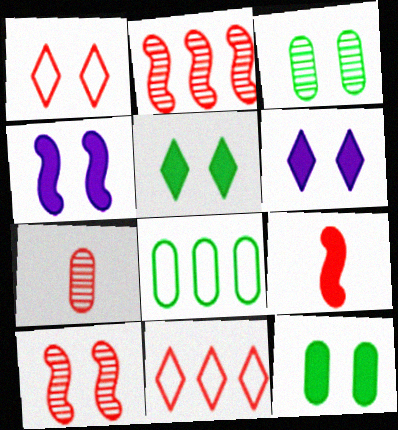[[1, 3, 4]]